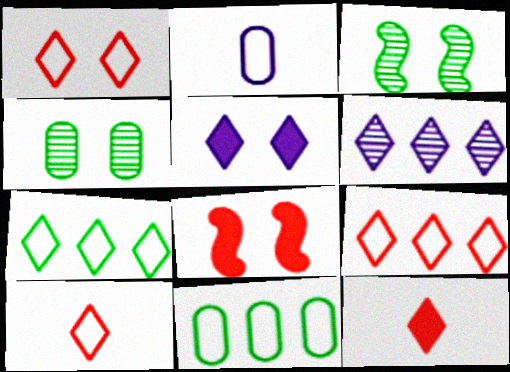[[1, 9, 10]]